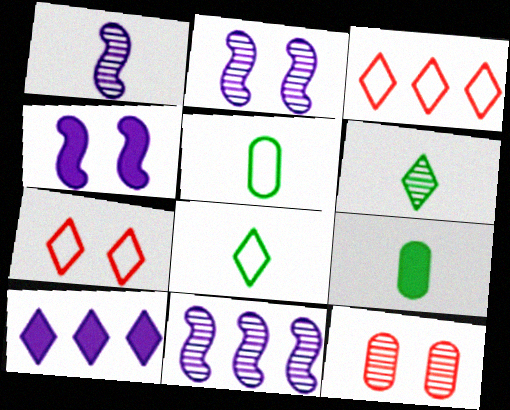[[1, 2, 11], 
[2, 3, 9], 
[6, 7, 10], 
[6, 11, 12], 
[7, 9, 11]]